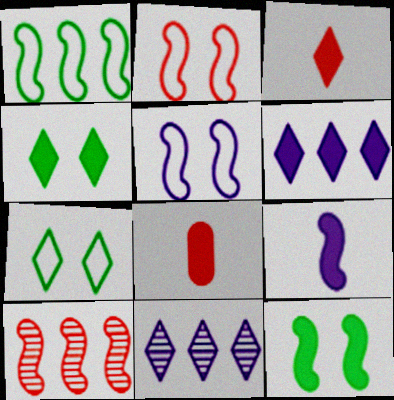[[3, 4, 6], 
[3, 7, 11], 
[6, 8, 12]]